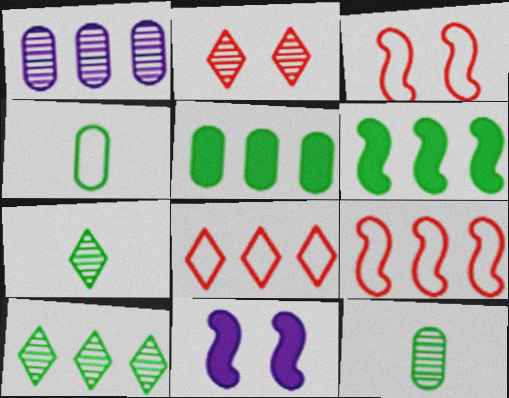[[1, 6, 8], 
[8, 11, 12]]